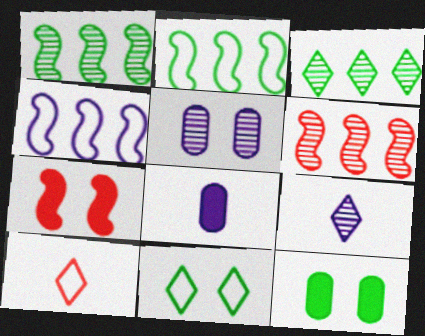[[5, 7, 11], 
[6, 8, 11]]